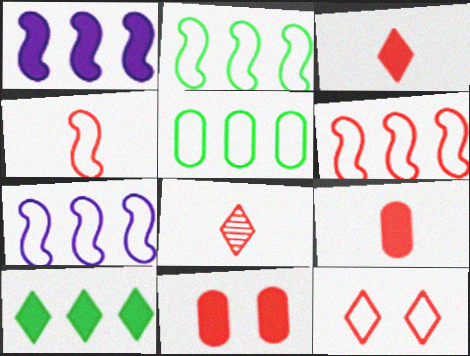[[2, 6, 7], 
[4, 8, 9], 
[6, 8, 11]]